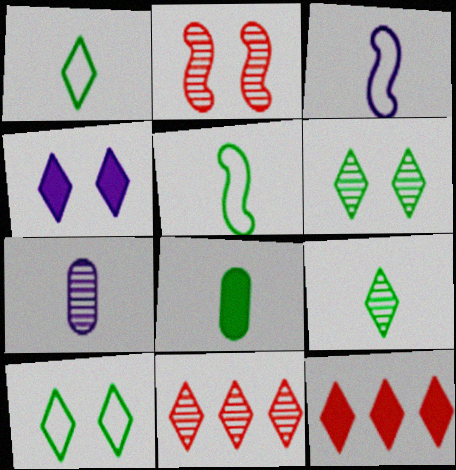[[1, 4, 11], 
[5, 8, 9]]